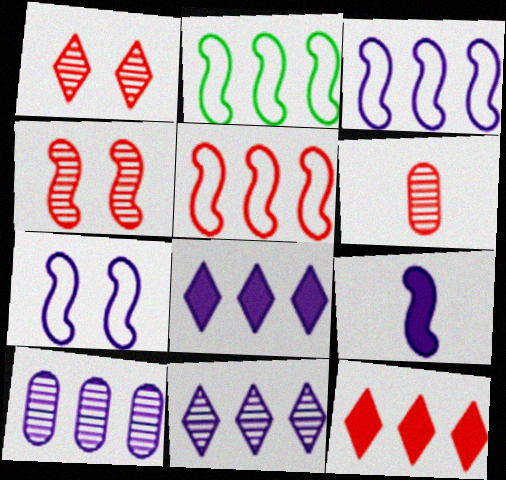[[2, 3, 5], 
[2, 4, 9], 
[2, 10, 12], 
[3, 8, 10]]